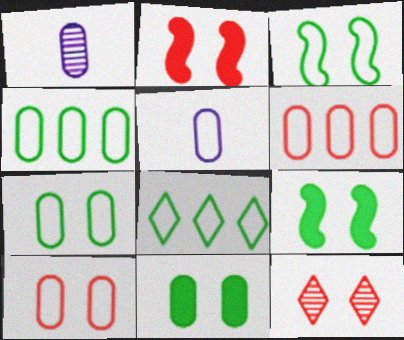[[1, 2, 8], 
[1, 6, 11], 
[2, 10, 12], 
[4, 5, 10], 
[5, 6, 7]]